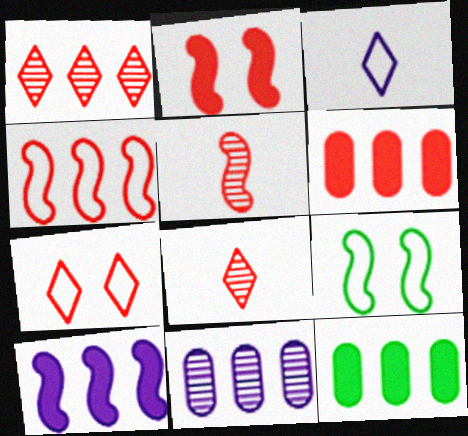[[1, 4, 6], 
[2, 4, 5], 
[5, 6, 7], 
[5, 9, 10]]